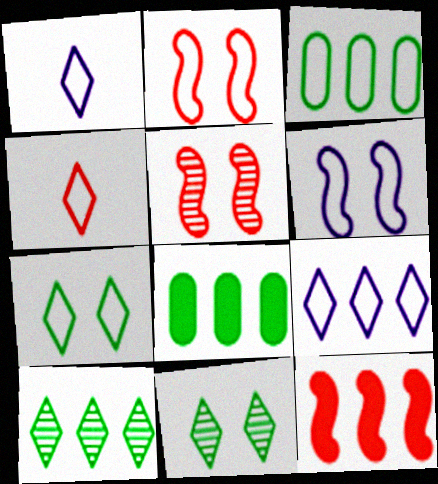[[1, 2, 3], 
[1, 5, 8], 
[3, 4, 6], 
[4, 7, 9]]